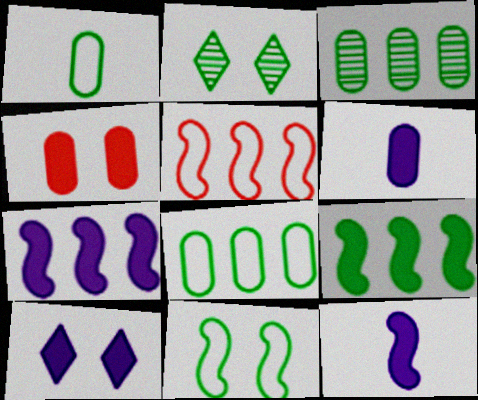[[1, 2, 9], 
[2, 5, 6], 
[6, 7, 10]]